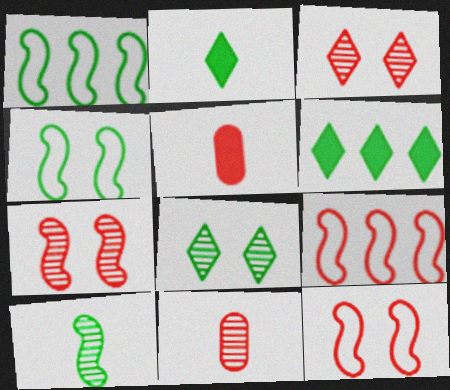[[3, 5, 9]]